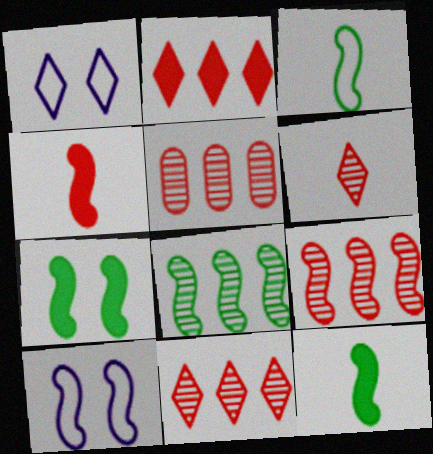[[1, 5, 12], 
[3, 7, 8], 
[4, 8, 10], 
[5, 9, 11], 
[9, 10, 12]]